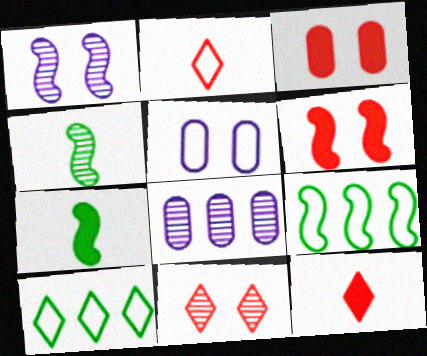[[2, 5, 9], 
[4, 8, 11]]